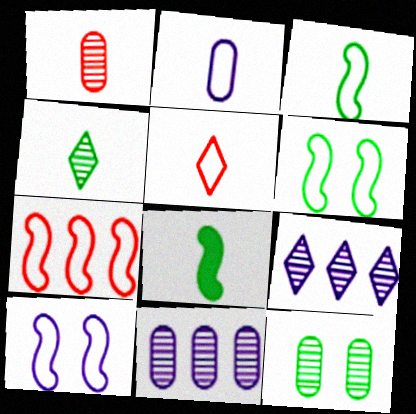[[1, 11, 12], 
[2, 3, 5], 
[3, 7, 10]]